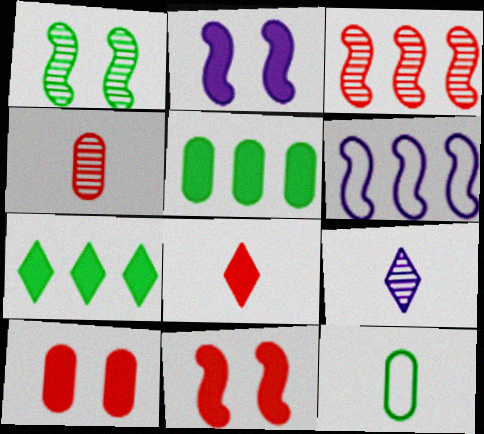[[1, 7, 12], 
[2, 5, 8]]